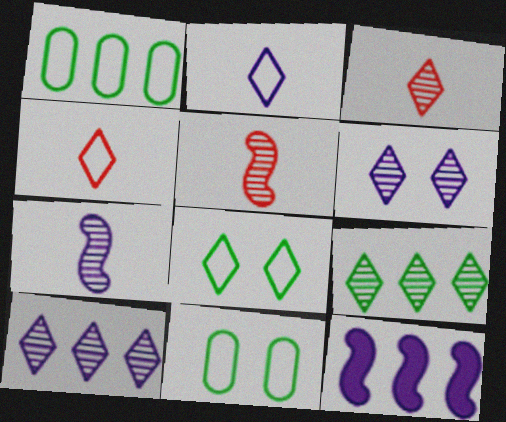[[3, 6, 9], 
[3, 11, 12]]